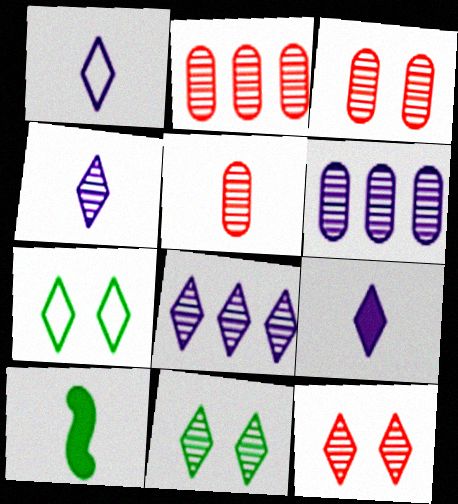[[1, 4, 9], 
[1, 5, 10], 
[2, 3, 5]]